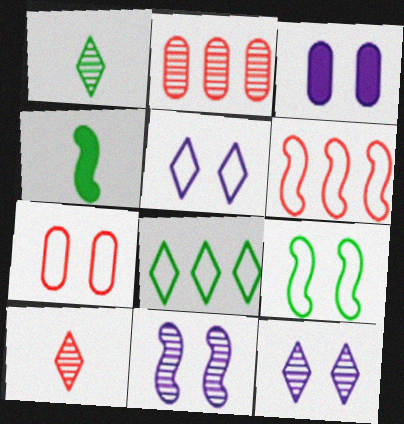[[1, 2, 11], 
[1, 3, 6], 
[2, 4, 5], 
[3, 5, 11], 
[4, 6, 11], 
[5, 7, 9]]